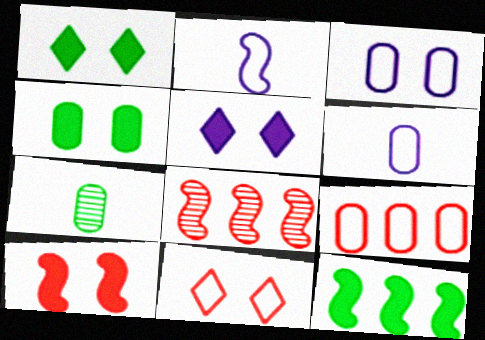[[1, 6, 8], 
[4, 5, 10]]